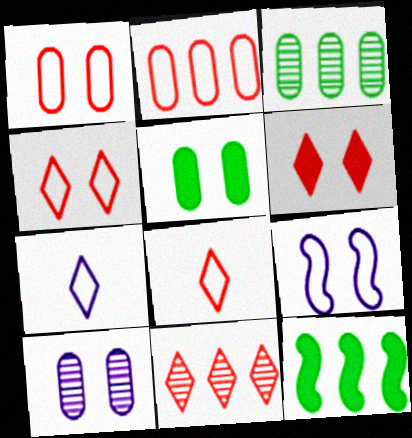[[1, 5, 10], 
[6, 8, 11], 
[8, 10, 12]]